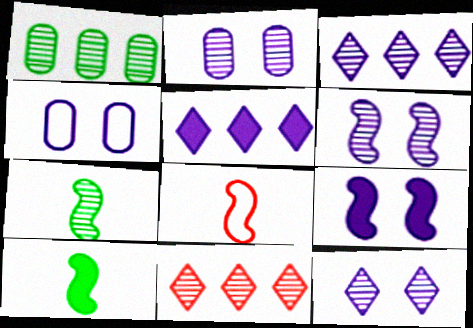[[2, 6, 12], 
[2, 7, 11], 
[4, 9, 12], 
[4, 10, 11]]